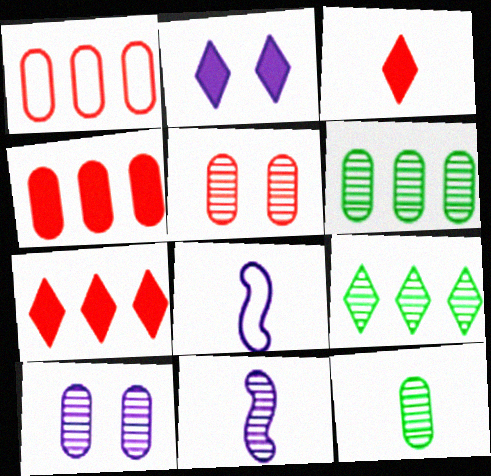[[3, 8, 12], 
[5, 9, 11]]